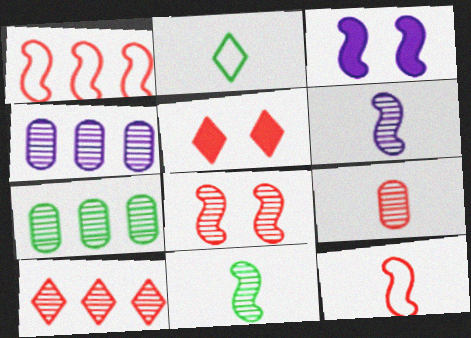[[1, 3, 11], 
[1, 5, 9], 
[8, 9, 10]]